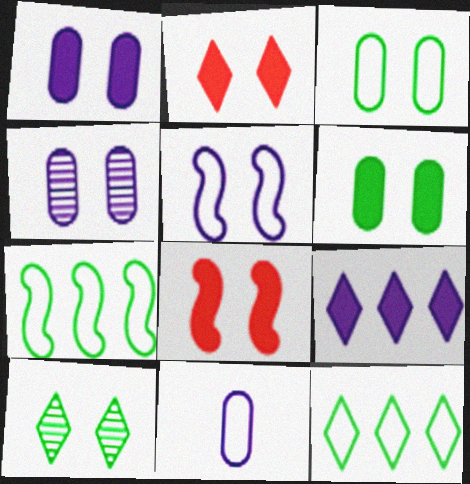[]